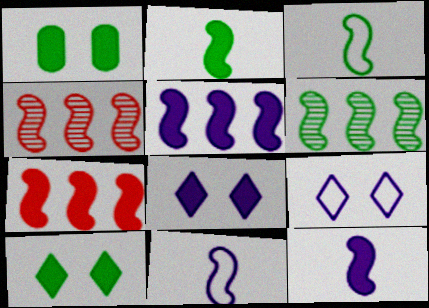[]